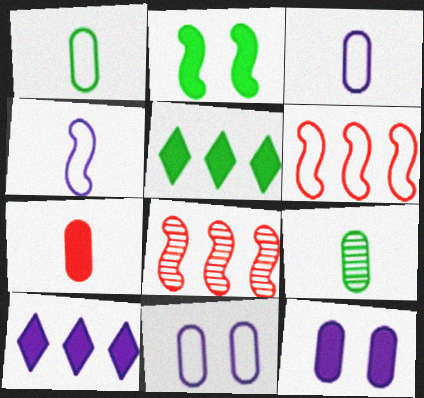[[2, 4, 8], 
[2, 7, 10], 
[3, 7, 9]]